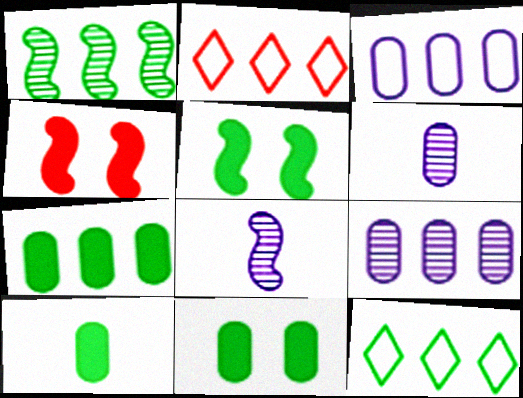[[1, 7, 12], 
[2, 5, 6], 
[2, 8, 11], 
[4, 6, 12], 
[7, 10, 11]]